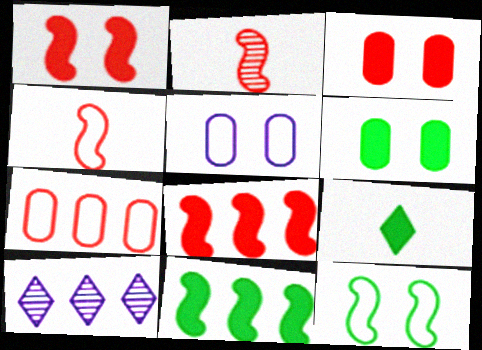[[4, 6, 10], 
[6, 9, 11], 
[7, 10, 11]]